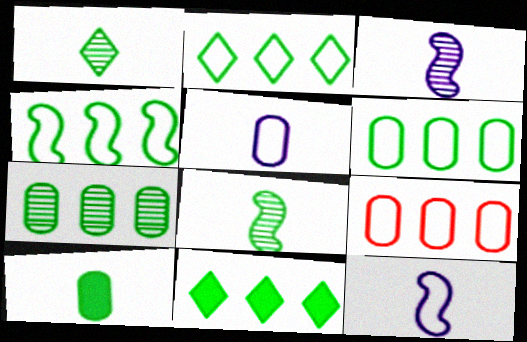[[2, 4, 6], 
[4, 7, 11]]